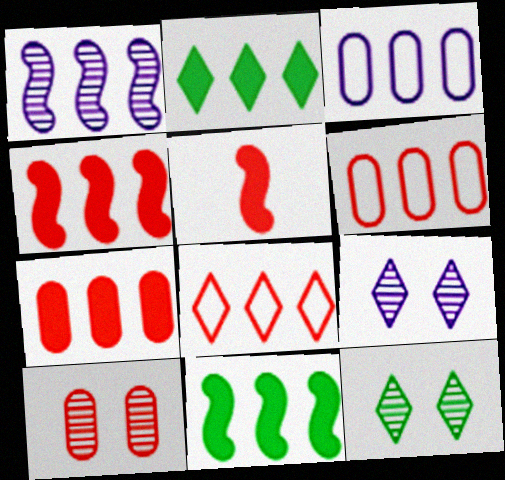[[1, 2, 6], 
[3, 5, 12], 
[5, 8, 10]]